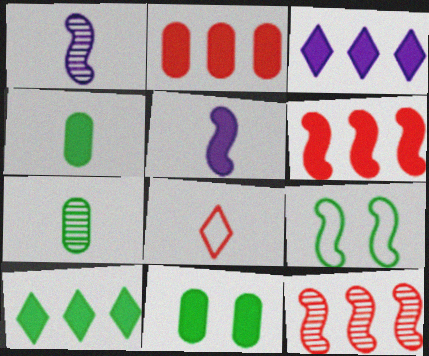[[1, 4, 8], 
[1, 6, 9], 
[5, 7, 8], 
[5, 9, 12], 
[7, 9, 10]]